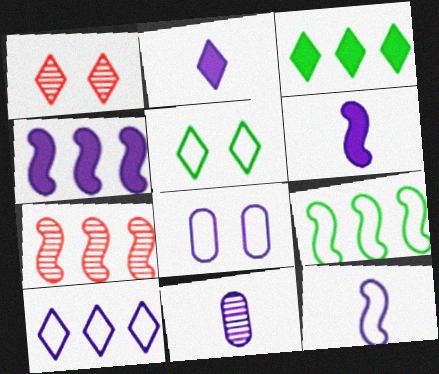[[2, 11, 12], 
[4, 7, 9], 
[8, 10, 12]]